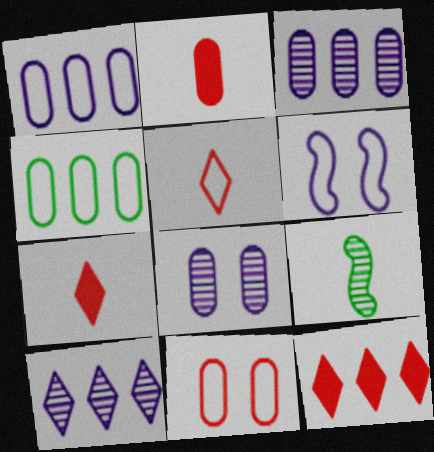[[2, 4, 8], 
[4, 5, 6]]